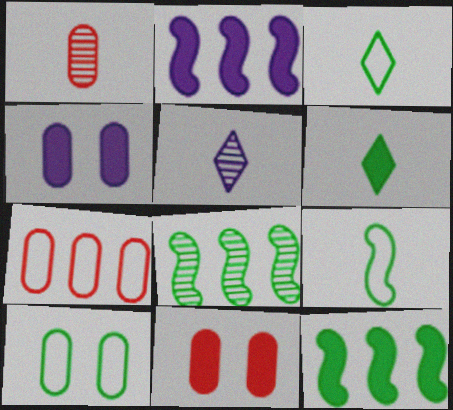[[1, 7, 11], 
[2, 6, 11], 
[6, 8, 10]]